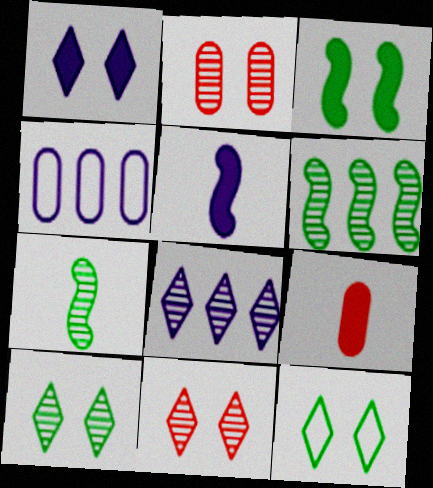[[1, 11, 12], 
[2, 7, 8]]